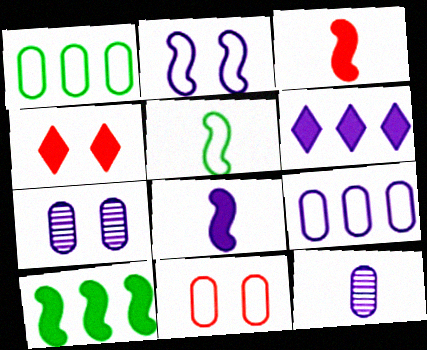[[2, 6, 12]]